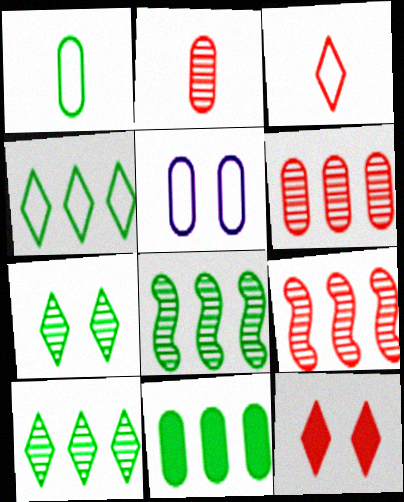[[2, 5, 11], 
[4, 8, 11]]